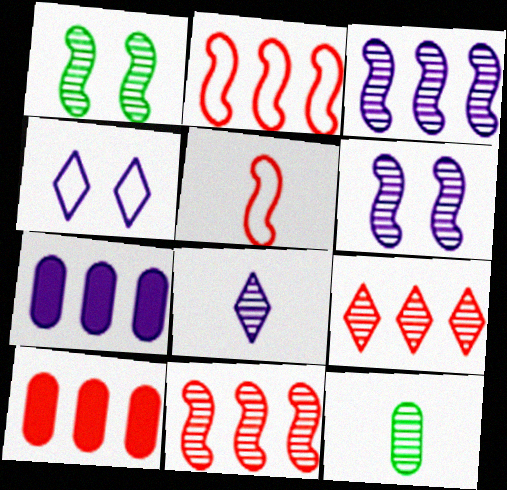[[2, 9, 10], 
[6, 9, 12]]